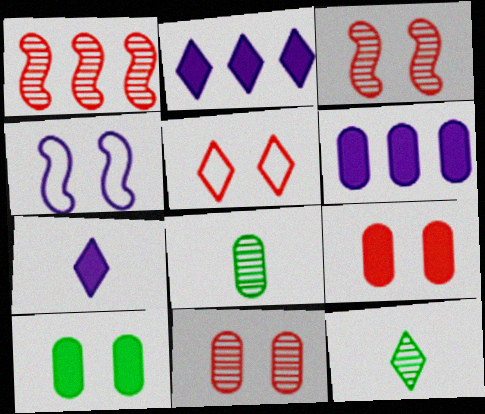[[2, 5, 12], 
[3, 5, 9]]